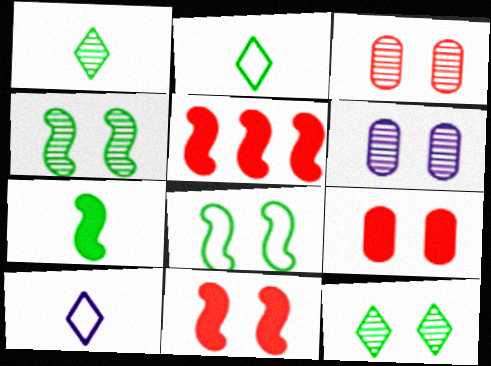[[2, 5, 6]]